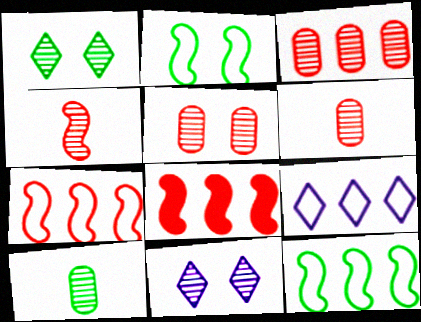[[3, 5, 6]]